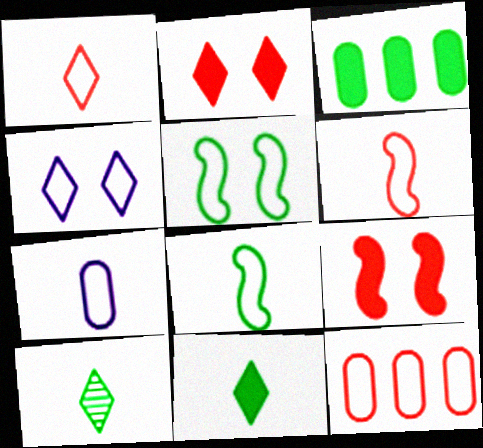[[1, 7, 8], 
[3, 5, 10], 
[4, 8, 12]]